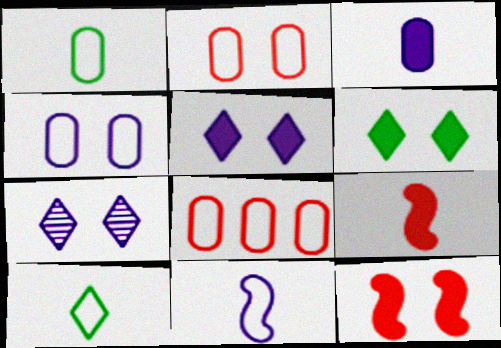[[1, 4, 8]]